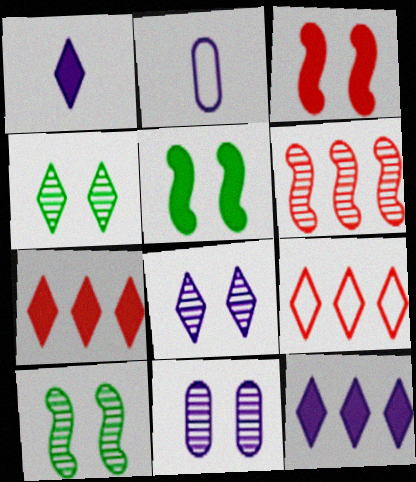[[1, 4, 9], 
[2, 7, 10]]